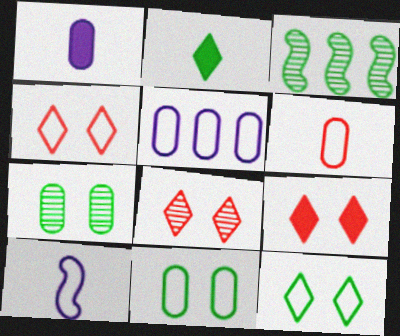[[1, 3, 4], 
[2, 3, 11], 
[4, 8, 9], 
[5, 6, 11]]